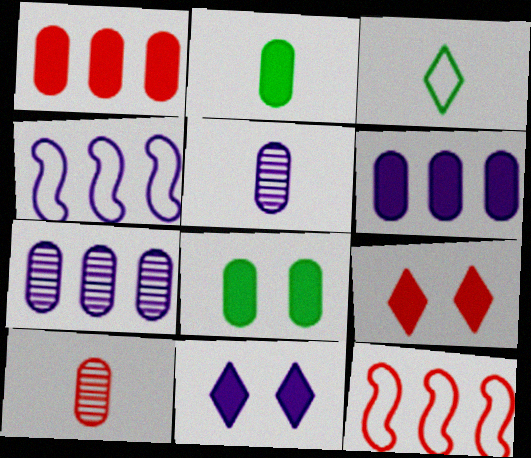[[4, 5, 11], 
[9, 10, 12]]